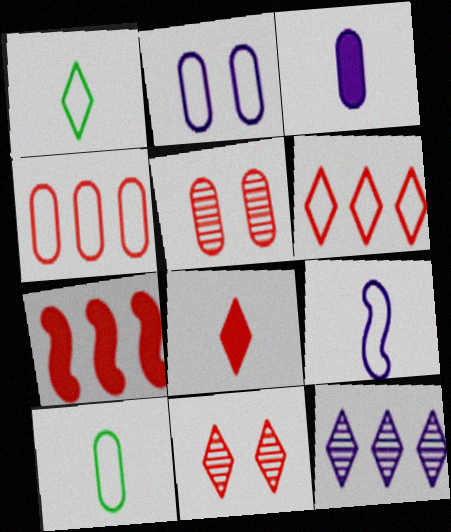[[2, 4, 10], 
[6, 8, 11]]